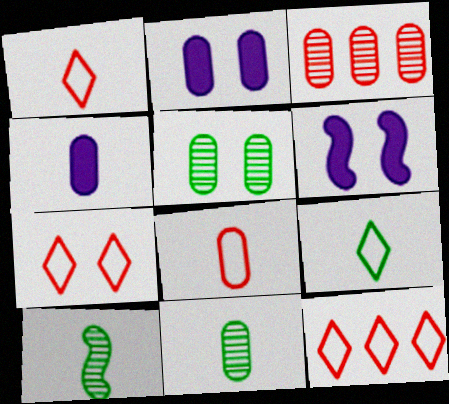[[1, 4, 10], 
[1, 7, 12], 
[2, 10, 12], 
[3, 6, 9], 
[4, 8, 11], 
[5, 6, 7], 
[6, 11, 12]]